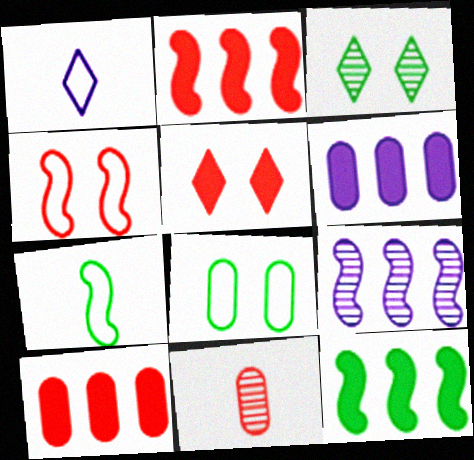[[3, 9, 11], 
[6, 8, 11]]